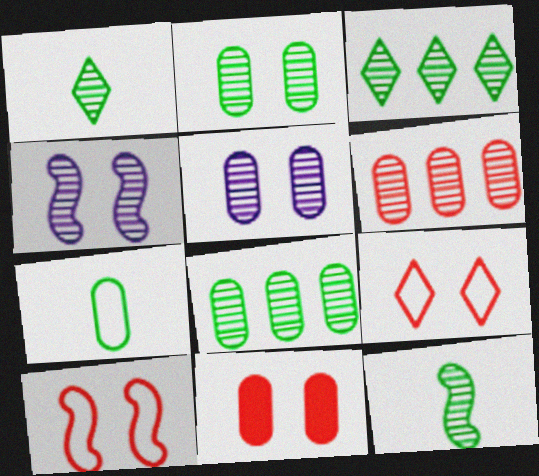[[1, 4, 6], 
[2, 3, 12]]